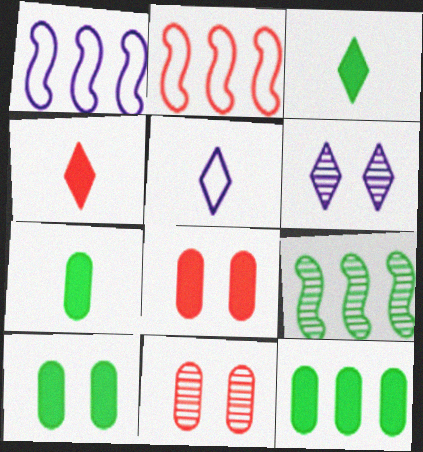[[1, 3, 11], 
[2, 4, 11], 
[2, 6, 7], 
[5, 8, 9], 
[7, 10, 12]]